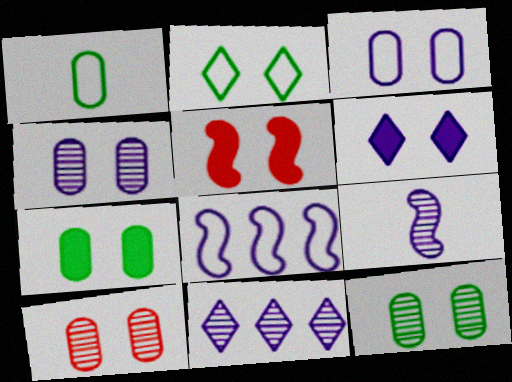[[1, 5, 11], 
[2, 4, 5], 
[3, 7, 10], 
[4, 9, 11], 
[4, 10, 12], 
[5, 6, 7]]